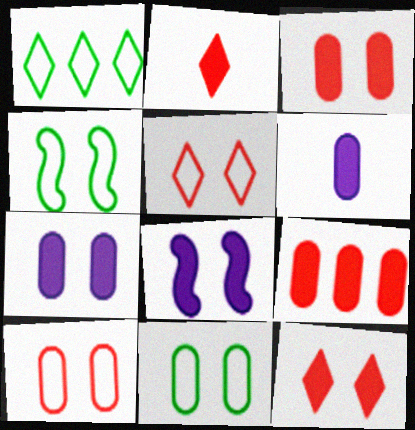[]